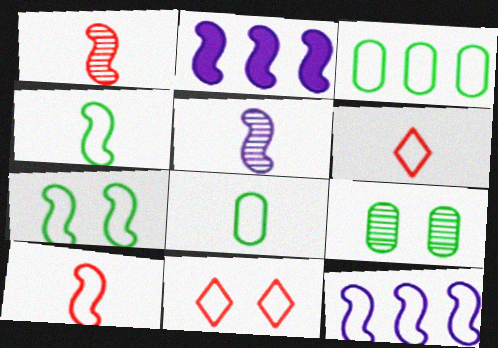[[1, 2, 7], 
[2, 6, 9], 
[7, 10, 12], 
[8, 11, 12]]